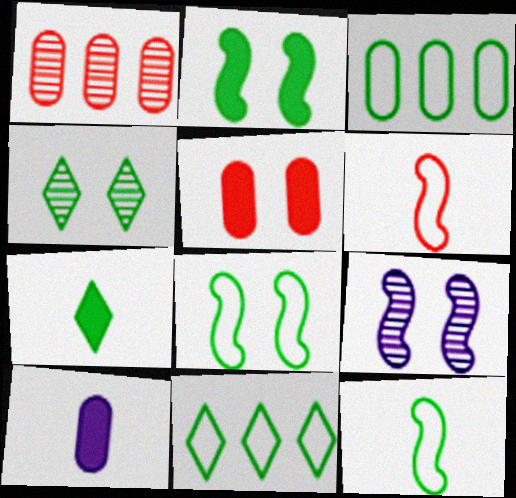[[4, 7, 11]]